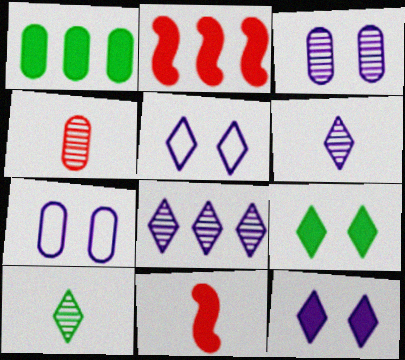[[1, 4, 7], 
[1, 11, 12], 
[2, 7, 10]]